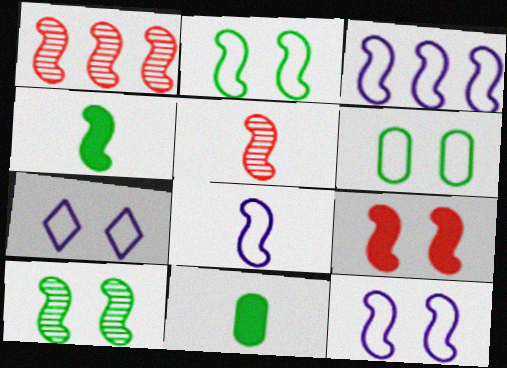[[1, 4, 12], 
[1, 7, 11], 
[3, 8, 12], 
[4, 5, 8], 
[9, 10, 12]]